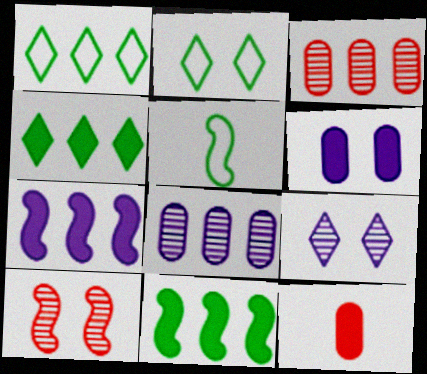[[1, 3, 7], 
[2, 6, 10], 
[5, 7, 10]]